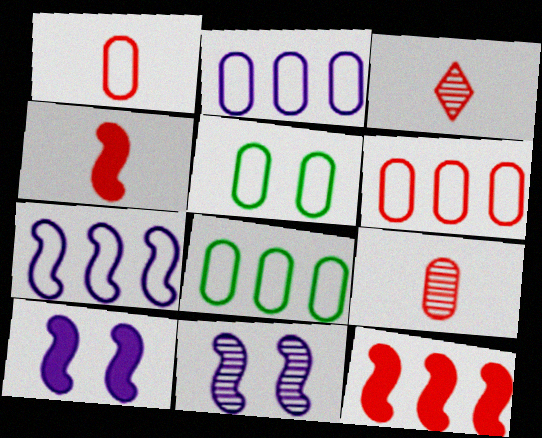[[1, 2, 5], 
[1, 3, 4], 
[2, 6, 8], 
[3, 8, 10]]